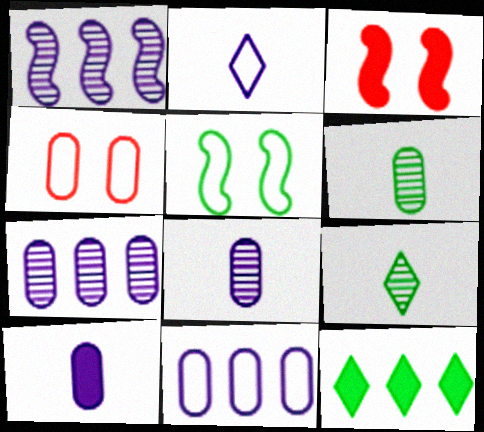[[3, 9, 11], 
[3, 10, 12], 
[5, 6, 12]]